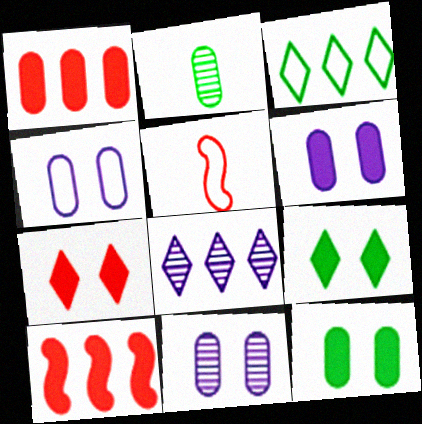[[1, 2, 4], 
[3, 4, 5], 
[4, 6, 11], 
[5, 8, 12]]